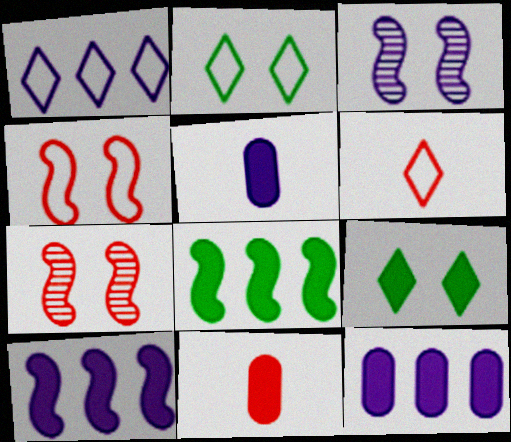[[1, 2, 6], 
[1, 3, 5], 
[9, 10, 11]]